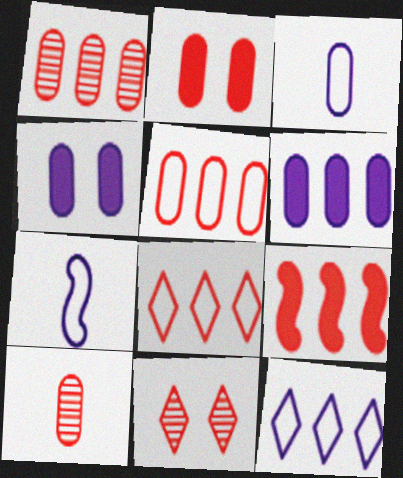[[1, 8, 9], 
[2, 5, 10]]